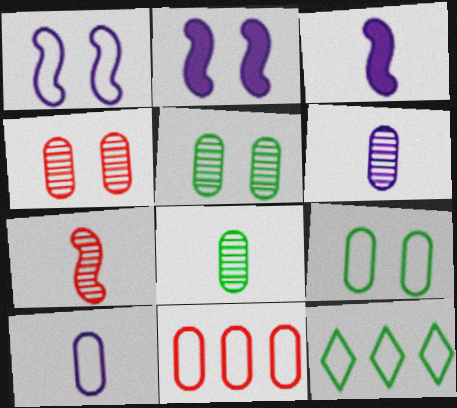[[3, 4, 12], 
[9, 10, 11]]